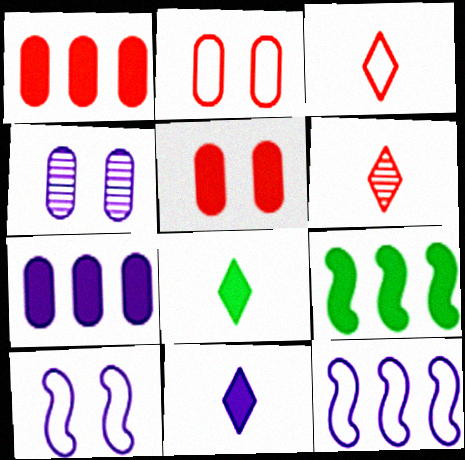[[3, 4, 9], 
[4, 11, 12], 
[5, 9, 11]]